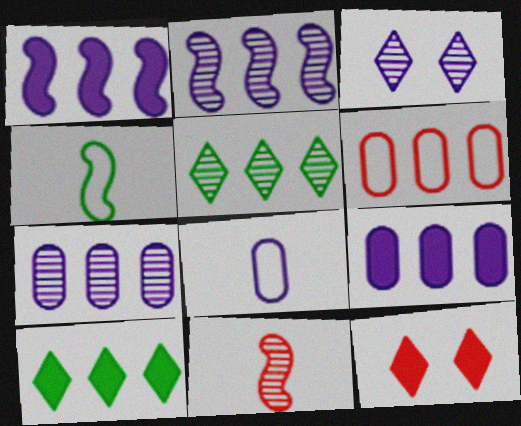[[1, 3, 8], 
[1, 5, 6], 
[2, 6, 10], 
[4, 7, 12], 
[6, 11, 12]]